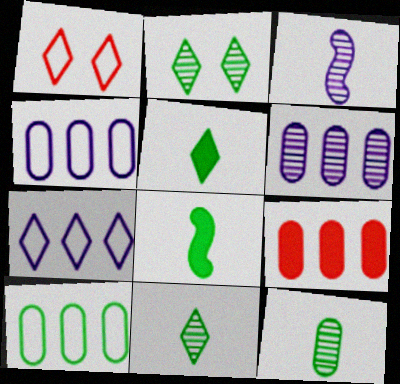[[1, 6, 8], 
[2, 8, 10], 
[6, 9, 10]]